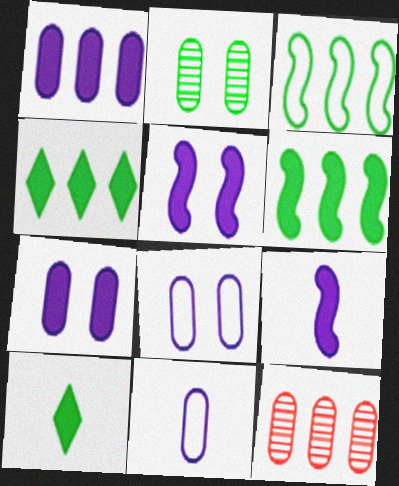[[2, 3, 10]]